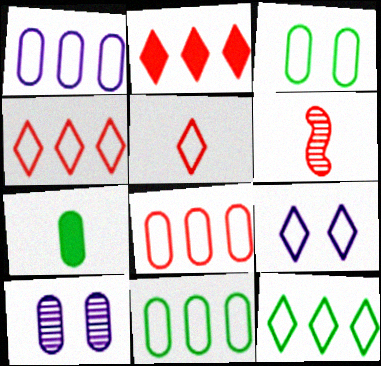[[1, 8, 11], 
[5, 9, 12], 
[7, 8, 10]]